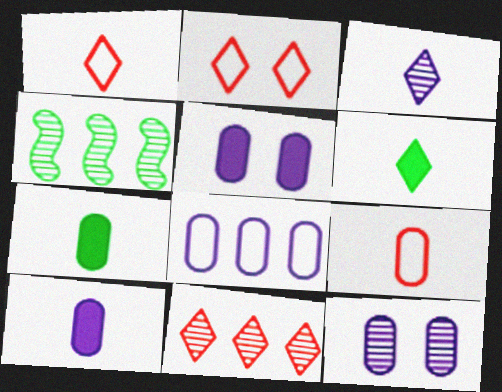[[1, 3, 6], 
[1, 4, 5], 
[2, 4, 10], 
[8, 10, 12]]